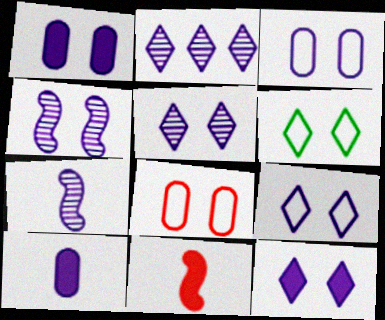[[1, 4, 9], 
[3, 4, 12], 
[5, 9, 12]]